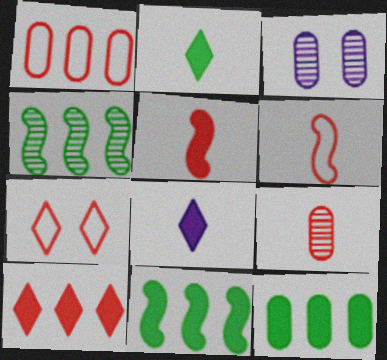[[1, 6, 7]]